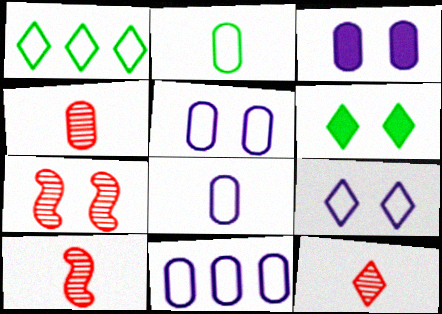[[1, 3, 10], 
[4, 10, 12], 
[5, 6, 7], 
[5, 8, 11], 
[6, 10, 11]]